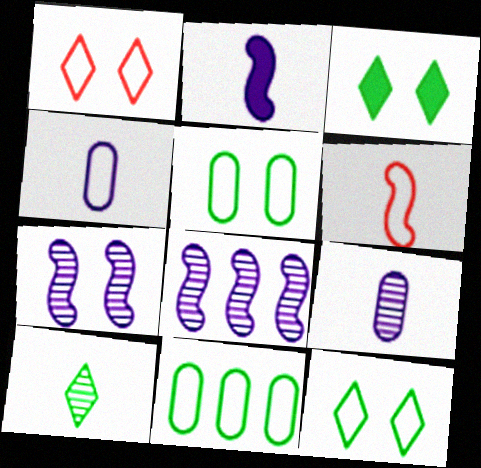[]